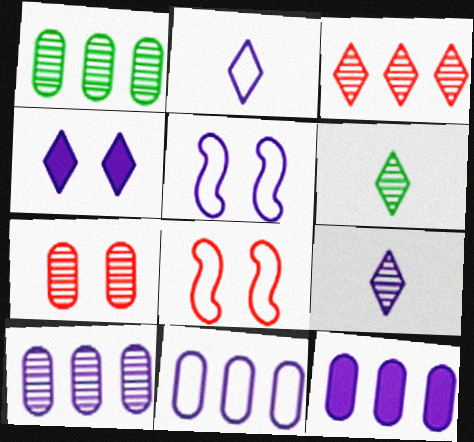[[2, 5, 11], 
[5, 9, 12], 
[6, 8, 12], 
[10, 11, 12]]